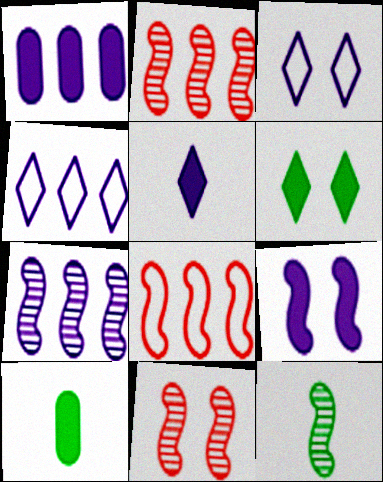[[1, 4, 7], 
[1, 5, 9], 
[2, 3, 10], 
[4, 10, 11], 
[7, 11, 12], 
[8, 9, 12]]